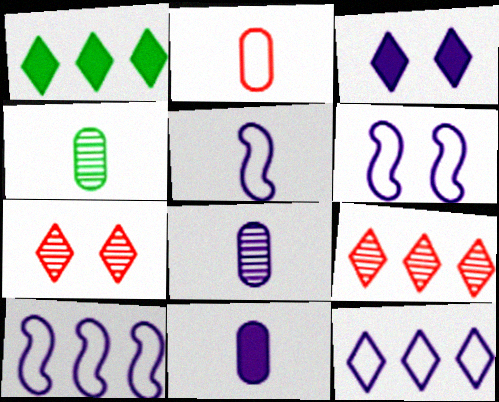[[1, 9, 12], 
[2, 4, 11], 
[3, 8, 10], 
[5, 6, 10]]